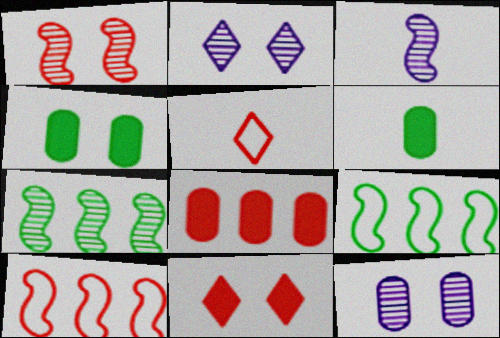[[1, 3, 7], 
[1, 5, 8], 
[2, 6, 10], 
[3, 5, 6]]